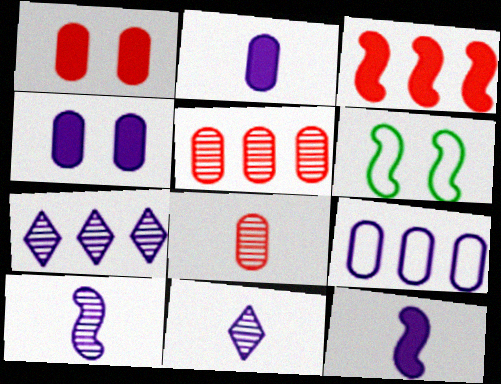[[3, 6, 10]]